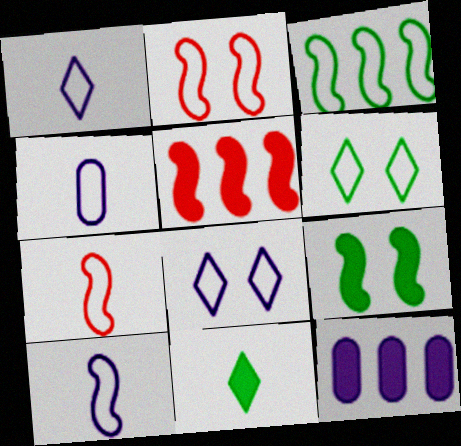[[1, 4, 10], 
[2, 3, 10]]